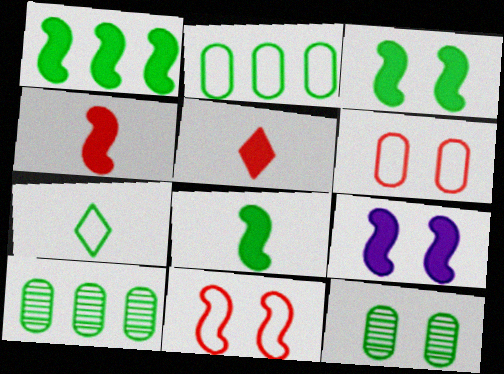[[1, 3, 8], 
[1, 4, 9], 
[1, 7, 12], 
[3, 7, 10]]